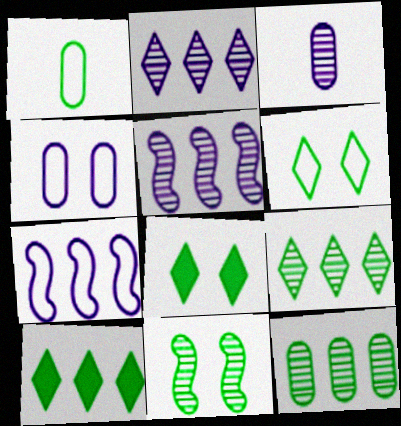[[1, 10, 11]]